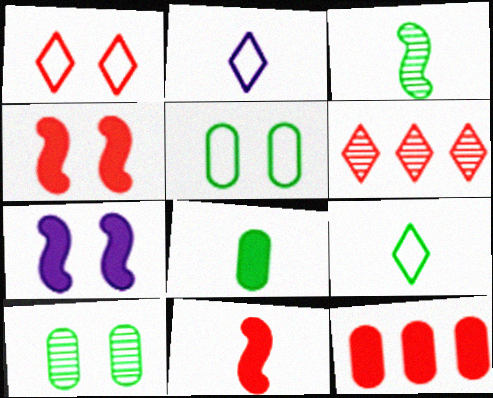[[1, 7, 10], 
[3, 8, 9]]